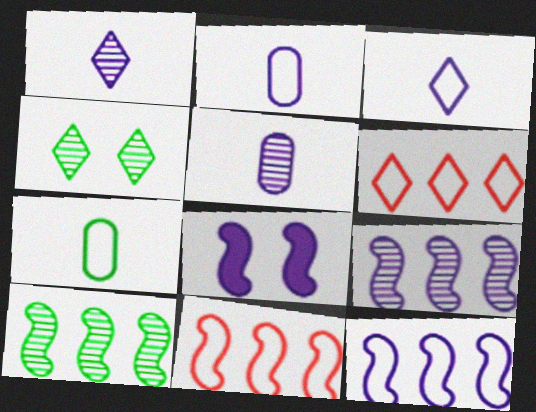[]